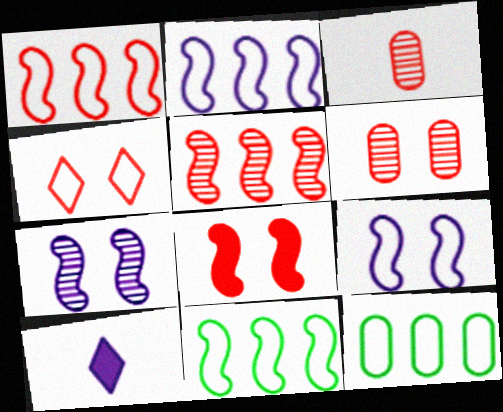[[1, 2, 11], 
[4, 6, 8], 
[6, 10, 11]]